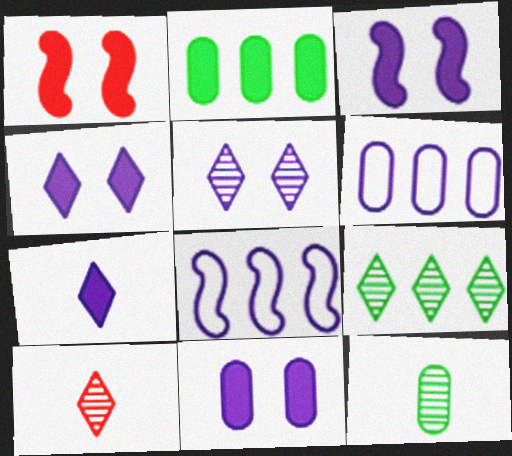[[1, 2, 7], 
[3, 4, 11], 
[5, 9, 10]]